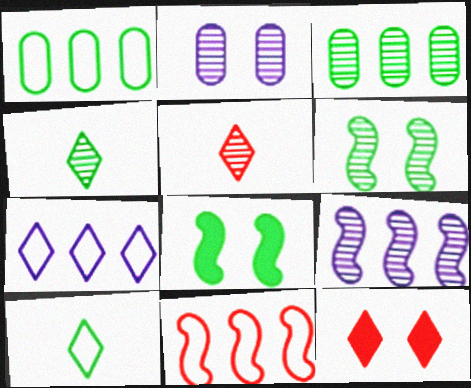[[1, 4, 8], 
[1, 7, 11], 
[3, 4, 6], 
[3, 8, 10], 
[4, 7, 12]]